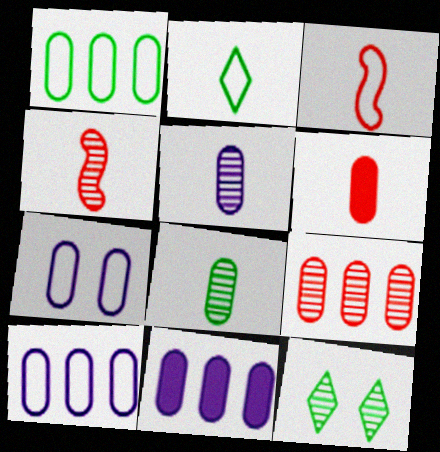[[1, 9, 11], 
[3, 11, 12], 
[5, 7, 11]]